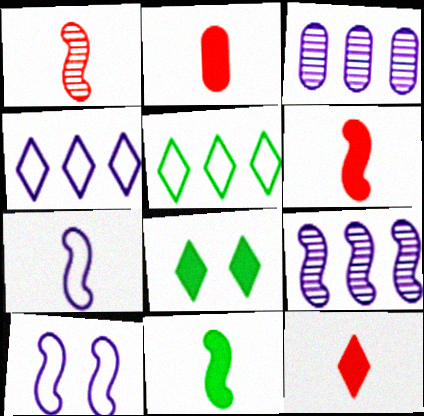[[1, 7, 11], 
[2, 6, 12]]